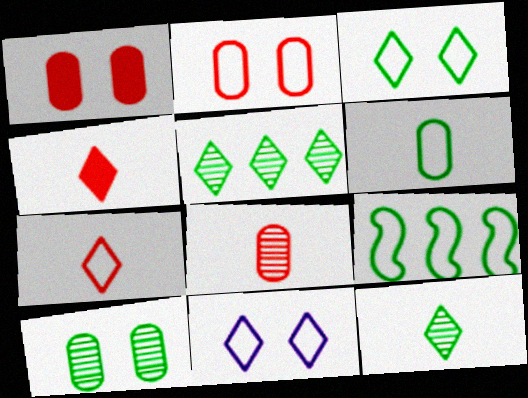[[3, 6, 9], 
[4, 5, 11]]